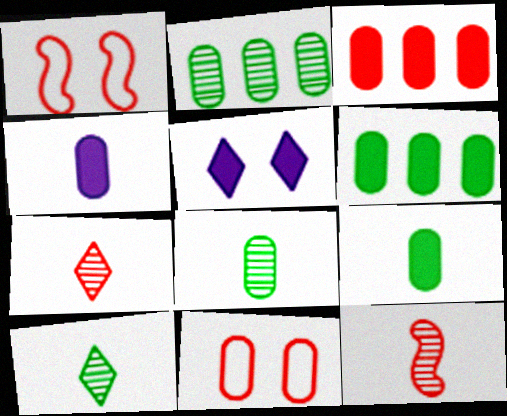[[1, 3, 7], 
[2, 4, 11]]